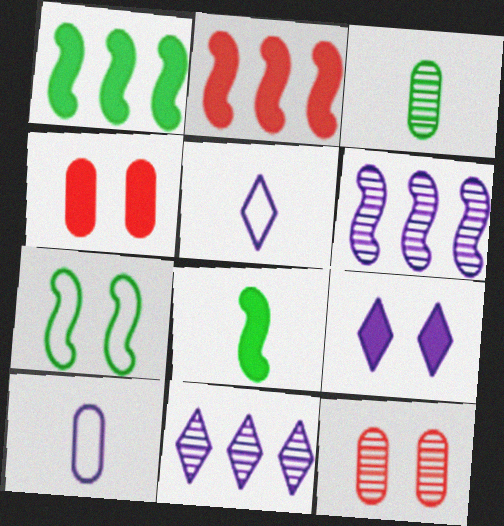[[1, 5, 12], 
[5, 9, 11], 
[6, 9, 10], 
[7, 9, 12]]